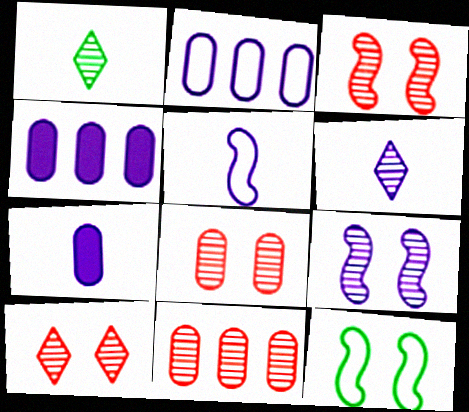[[1, 9, 11], 
[3, 8, 10], 
[5, 6, 7]]